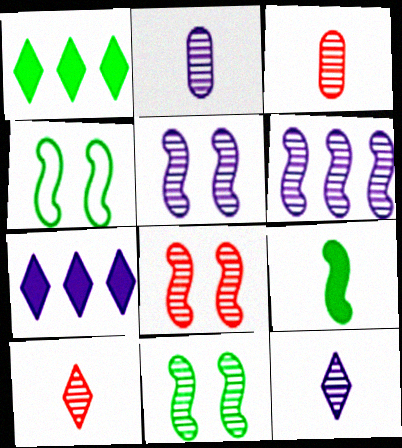[[3, 4, 7], 
[5, 8, 11]]